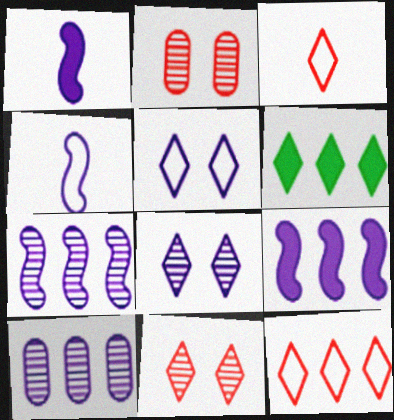[[1, 5, 10], 
[2, 4, 6], 
[3, 6, 8]]